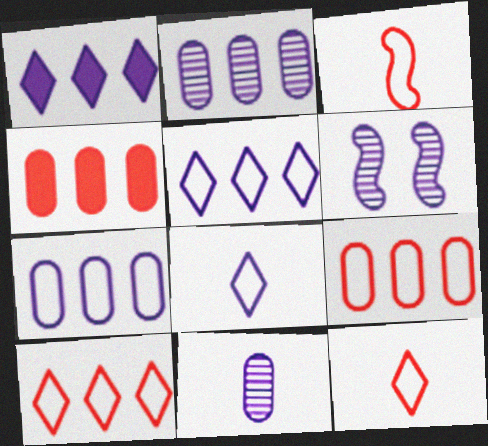[]